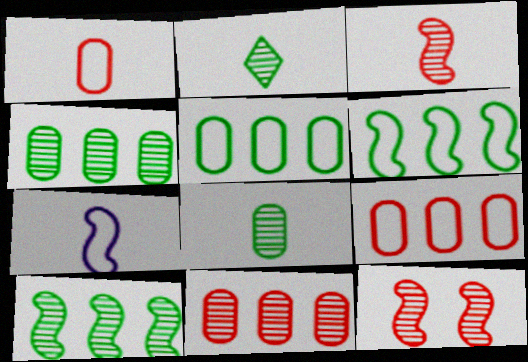[]